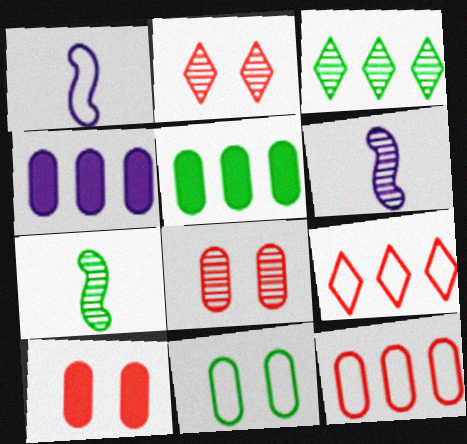[[1, 2, 5], 
[1, 3, 10], 
[1, 9, 11], 
[3, 6, 8]]